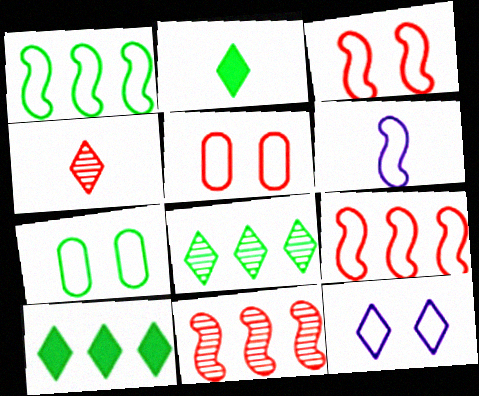[[1, 3, 6], 
[3, 7, 12], 
[4, 10, 12]]